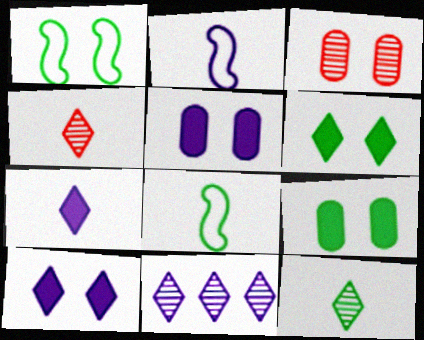[[1, 3, 10], 
[2, 5, 11]]